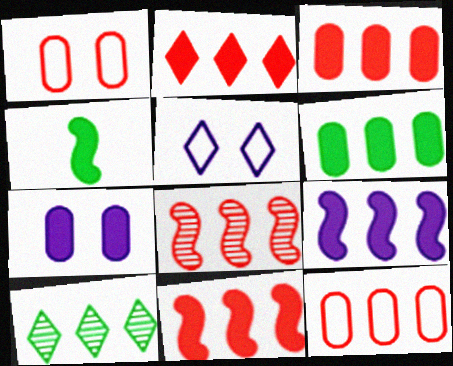[[2, 3, 11], 
[2, 4, 7], 
[2, 6, 9], 
[2, 8, 12], 
[9, 10, 12]]